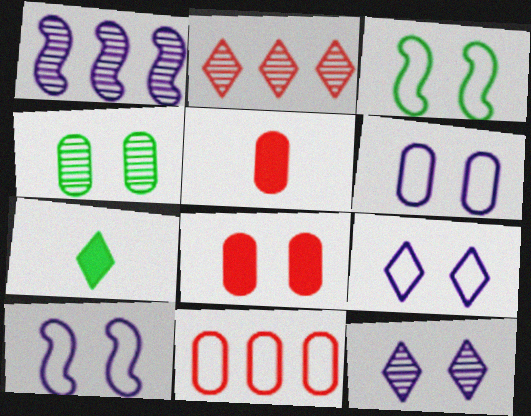[[2, 7, 9], 
[3, 8, 12], 
[4, 6, 8], 
[6, 9, 10]]